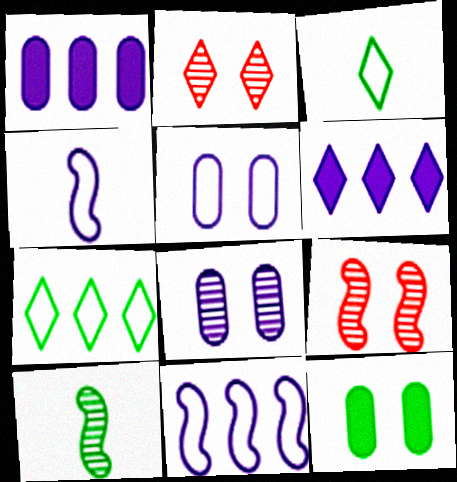[[1, 3, 9], 
[2, 3, 6], 
[4, 6, 8], 
[7, 10, 12]]